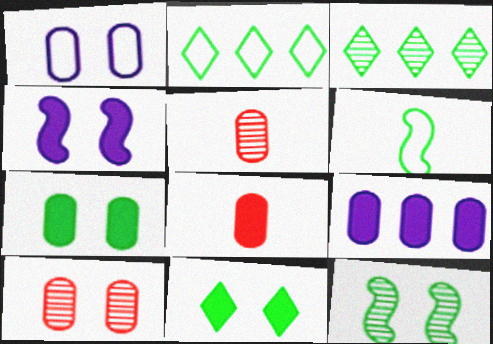[[1, 7, 10], 
[2, 4, 5], 
[3, 6, 7], 
[7, 8, 9]]